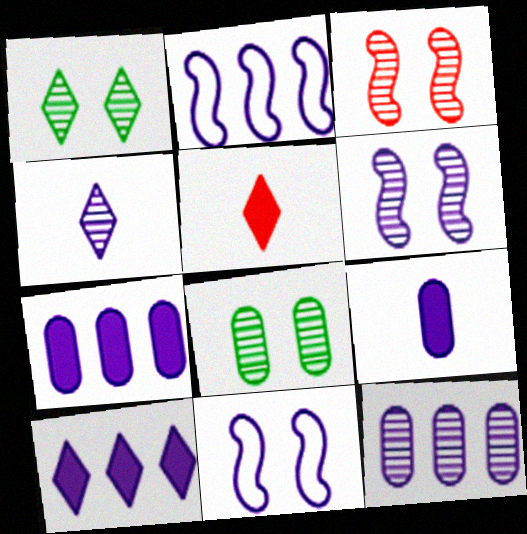[[2, 5, 8], 
[2, 10, 12], 
[4, 6, 12], 
[4, 7, 11]]